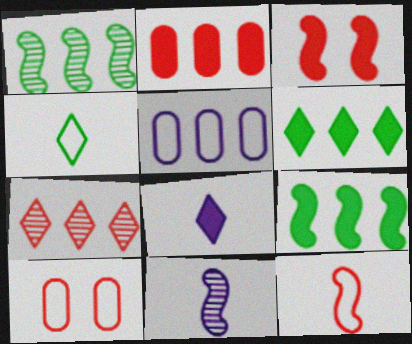[[1, 8, 10], 
[5, 7, 9], 
[6, 10, 11]]